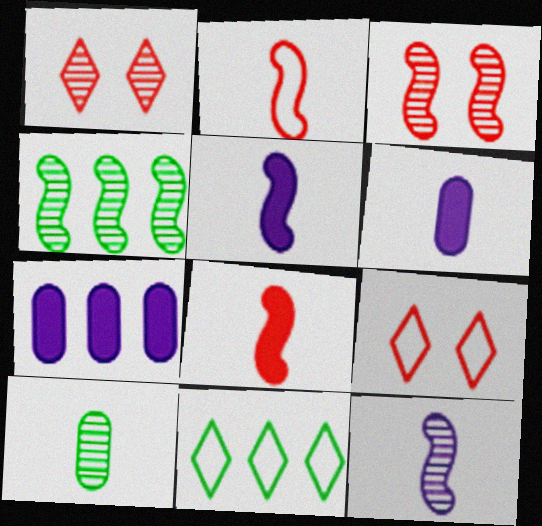[[3, 4, 12], 
[3, 6, 11], 
[4, 6, 9]]